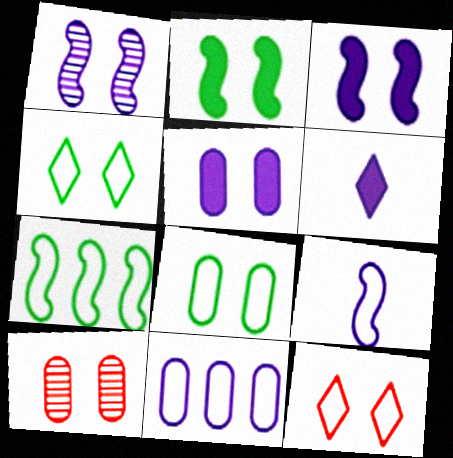[[1, 6, 11], 
[3, 4, 10], 
[5, 8, 10], 
[6, 7, 10]]